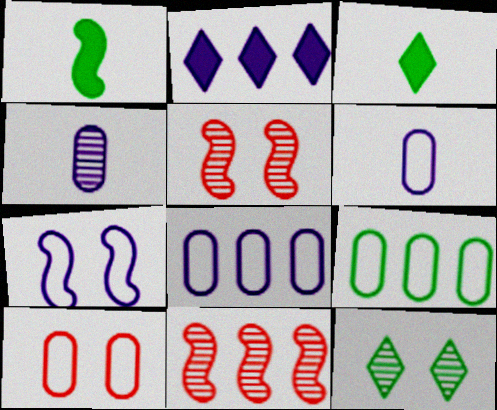[[1, 7, 11], 
[1, 9, 12], 
[2, 4, 7], 
[2, 9, 11], 
[3, 5, 8], 
[4, 11, 12], 
[6, 9, 10]]